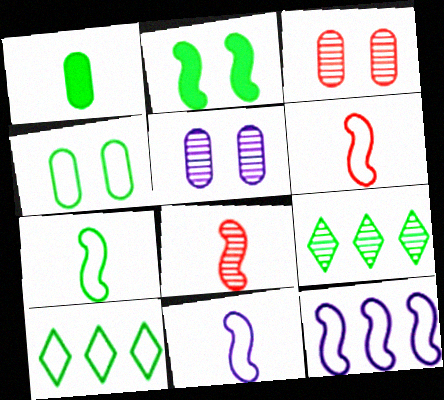[[2, 8, 12], 
[4, 7, 10], 
[5, 8, 9], 
[6, 7, 11]]